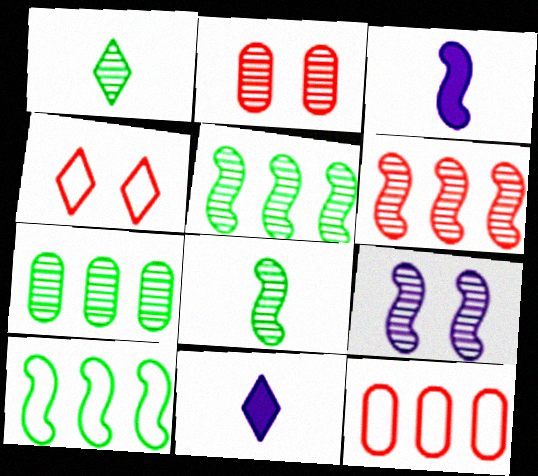[[2, 10, 11], 
[3, 4, 7], 
[6, 8, 9]]